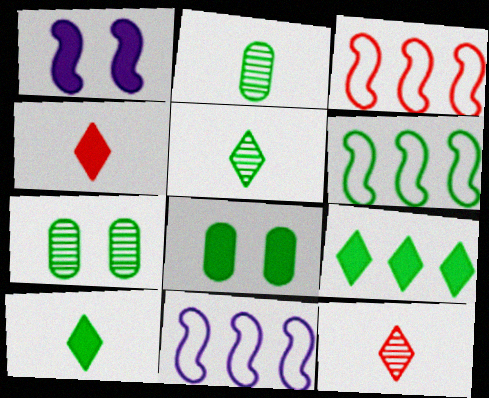[[3, 6, 11], 
[4, 7, 11], 
[5, 6, 8], 
[6, 7, 10], 
[8, 11, 12]]